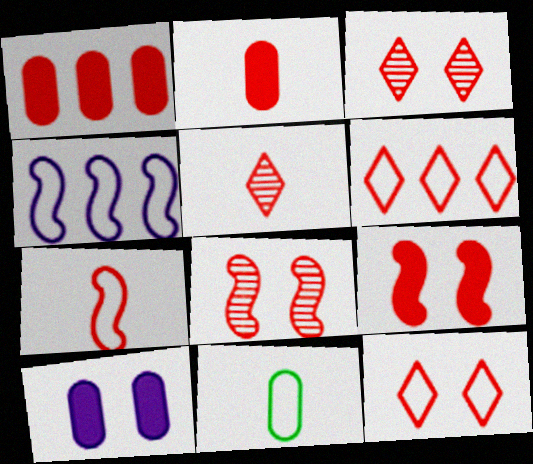[[1, 3, 7], 
[2, 5, 7], 
[2, 6, 8], 
[4, 11, 12]]